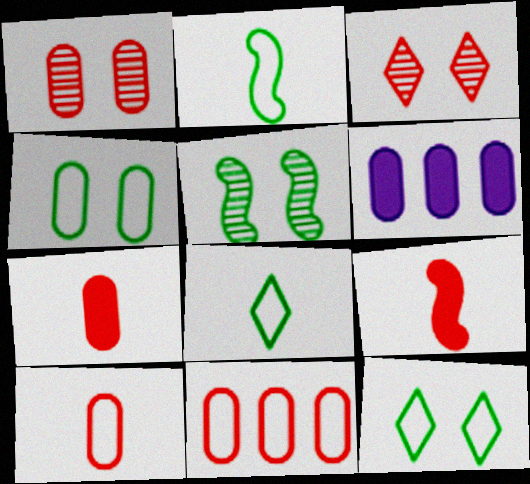[[1, 7, 11], 
[2, 3, 6], 
[3, 9, 11]]